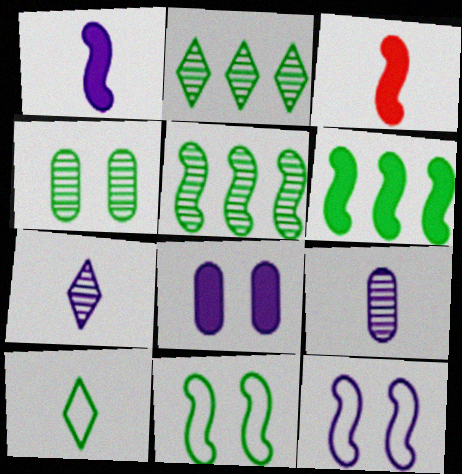[[3, 5, 12], 
[3, 9, 10], 
[4, 6, 10]]